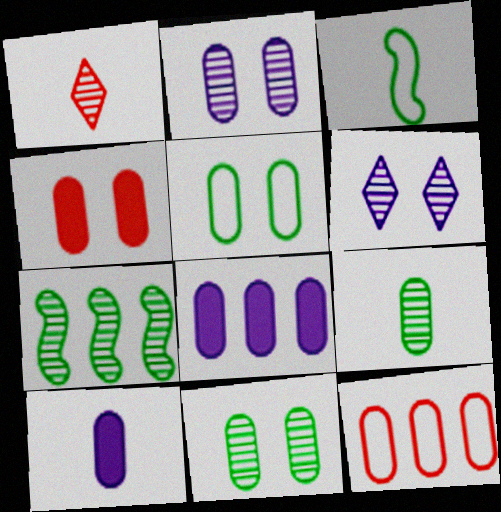[[1, 2, 7], 
[1, 3, 10], 
[2, 4, 5], 
[10, 11, 12]]